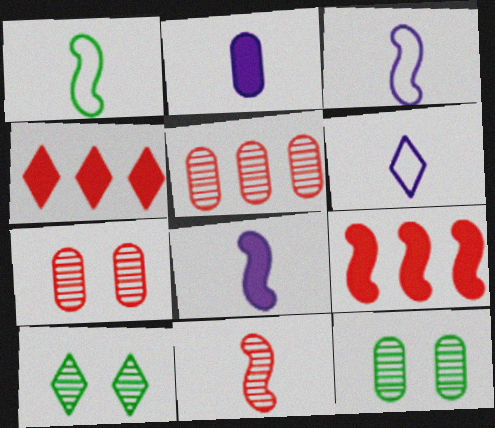[[1, 8, 11], 
[3, 4, 12], 
[4, 6, 10], 
[6, 9, 12]]